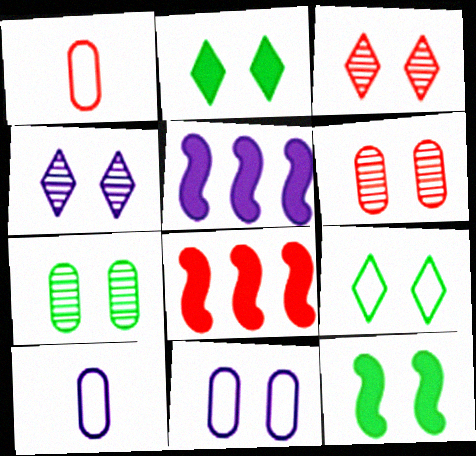[[1, 3, 8], 
[3, 11, 12], 
[4, 5, 10], 
[7, 9, 12]]